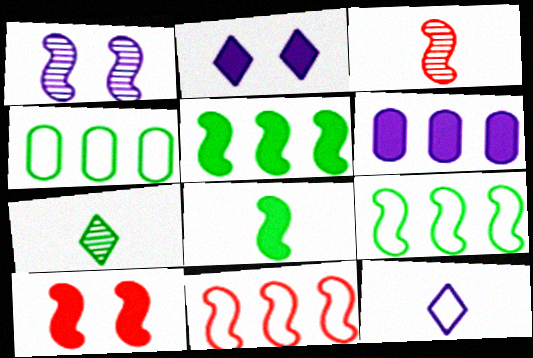[[1, 6, 12], 
[1, 8, 11], 
[2, 3, 4], 
[3, 10, 11]]